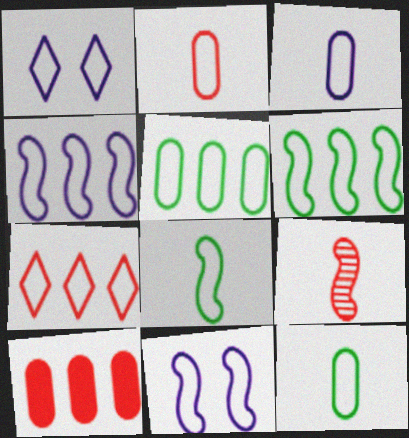[[1, 2, 6], 
[1, 3, 4], 
[2, 3, 12], 
[4, 5, 7], 
[7, 11, 12]]